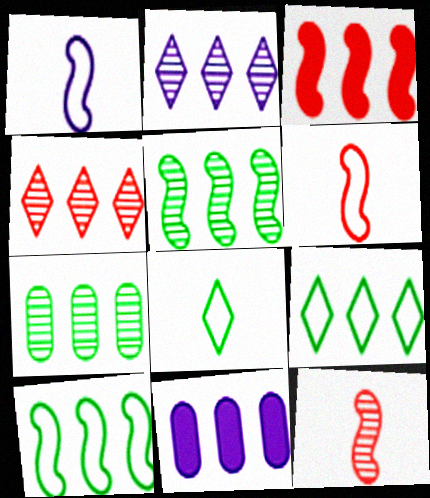[[4, 10, 11]]